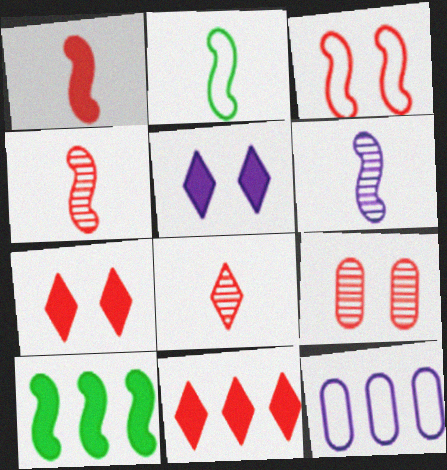[[1, 2, 6], 
[3, 6, 10], 
[3, 7, 9], 
[5, 6, 12]]